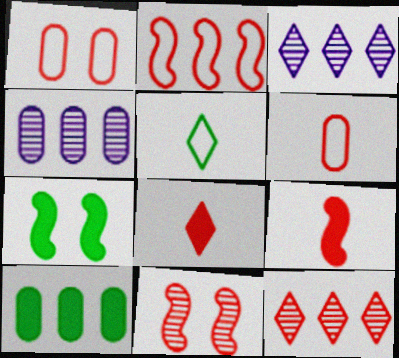[[1, 9, 12], 
[2, 3, 10], 
[2, 9, 11], 
[3, 6, 7]]